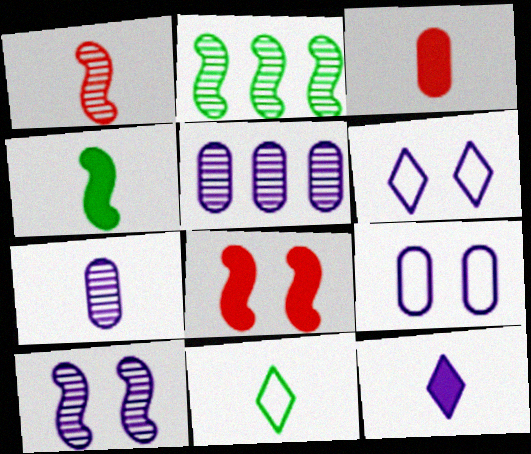[[1, 2, 10], 
[2, 3, 6], 
[3, 4, 12], 
[5, 8, 11]]